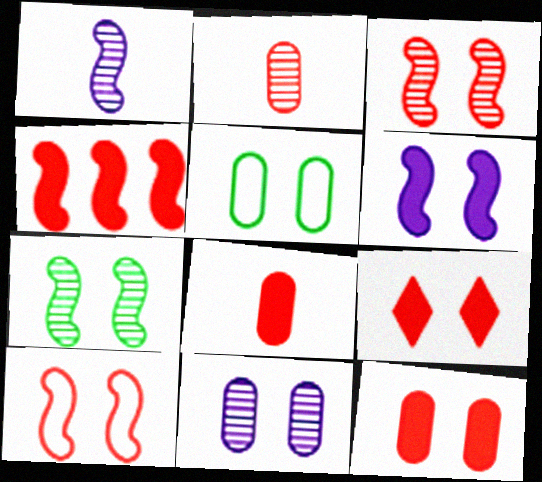[[4, 8, 9], 
[5, 11, 12], 
[6, 7, 10]]